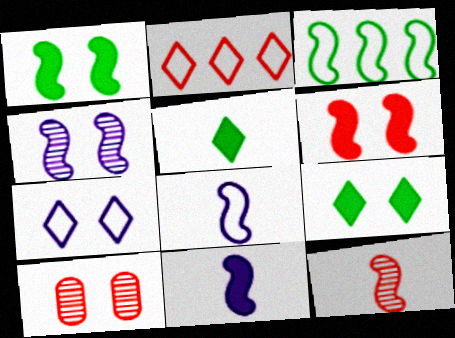[[1, 7, 10]]